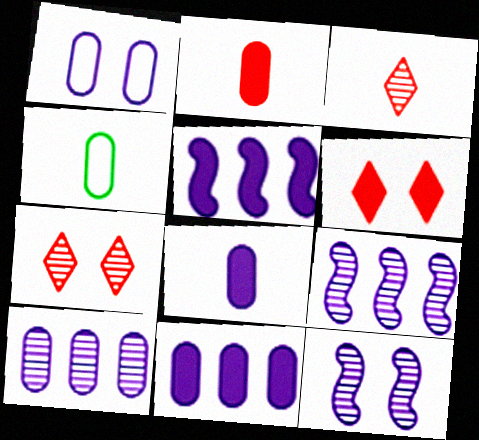[[1, 8, 10], 
[4, 5, 7], 
[4, 6, 9]]